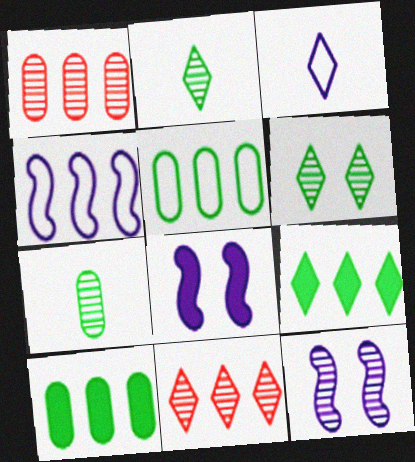[[1, 2, 12], 
[1, 4, 9], 
[4, 10, 11], 
[7, 11, 12]]